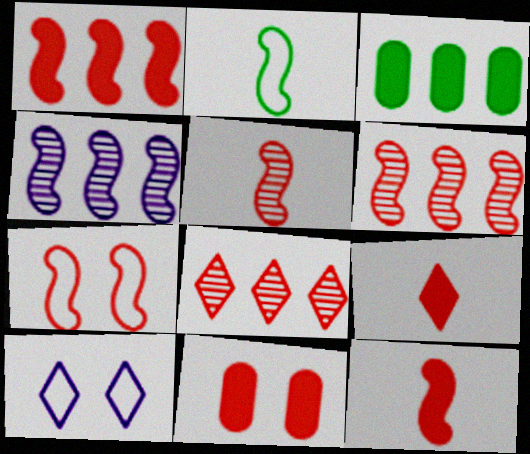[[1, 5, 7], 
[1, 9, 11], 
[3, 5, 10], 
[6, 7, 12]]